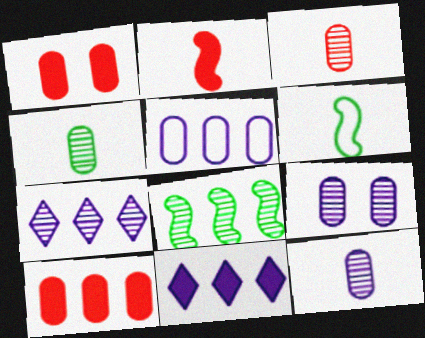[[1, 4, 5], 
[1, 6, 7], 
[3, 4, 12]]